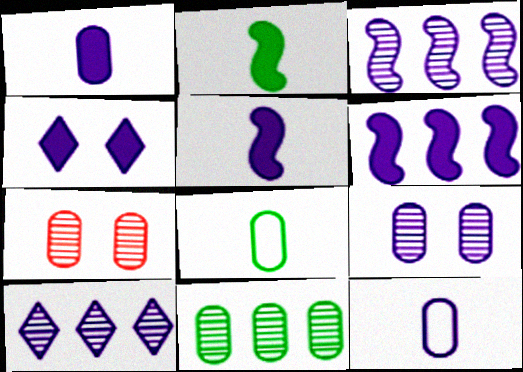[[1, 4, 6], 
[3, 4, 12]]